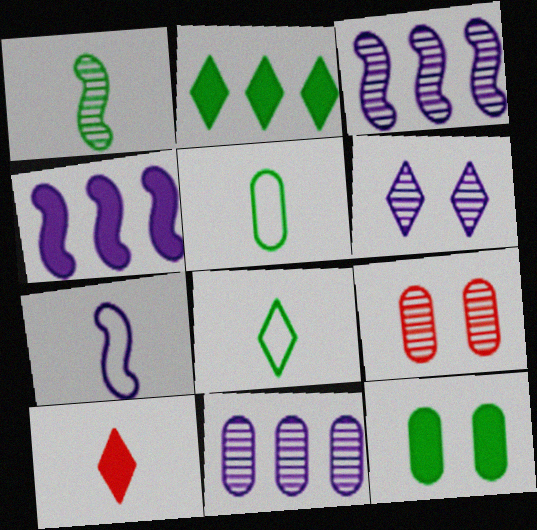[[2, 7, 9], 
[4, 8, 9], 
[4, 10, 12]]